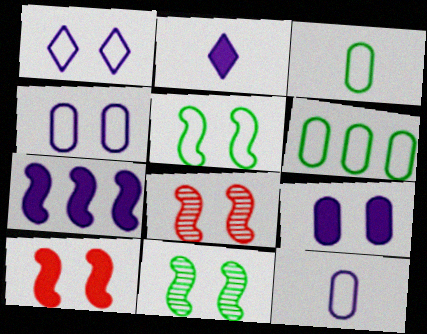[[2, 6, 8], 
[2, 7, 9]]